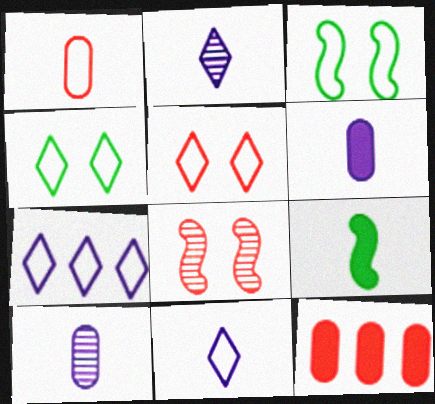[[1, 2, 9], 
[1, 3, 7], 
[2, 3, 12]]